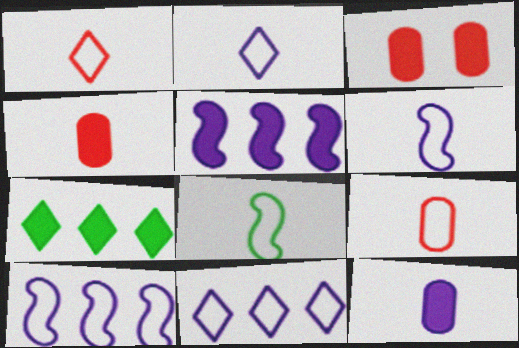[[2, 8, 9]]